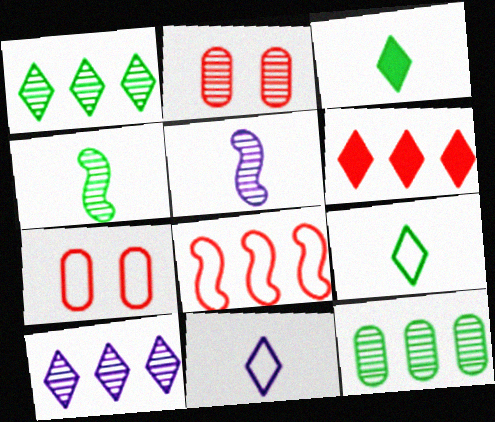[[1, 2, 5], 
[2, 4, 10]]